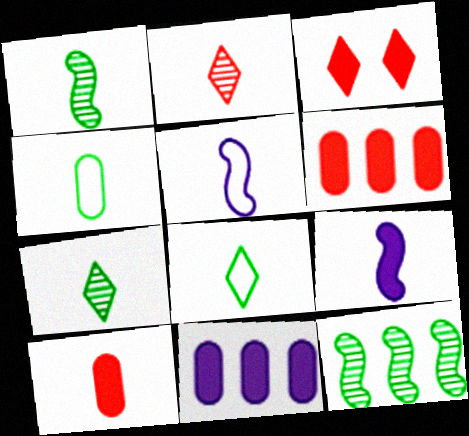[[2, 4, 9], 
[5, 7, 10]]